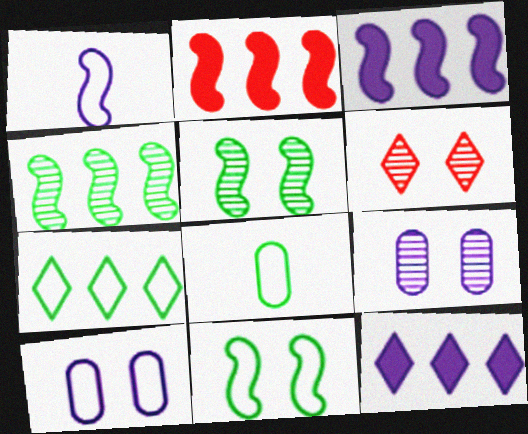[[1, 2, 5], 
[1, 9, 12], 
[3, 6, 8], 
[5, 6, 9], 
[7, 8, 11]]